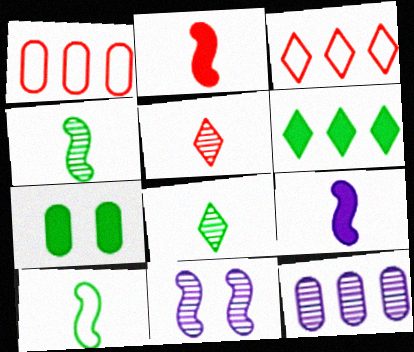[]